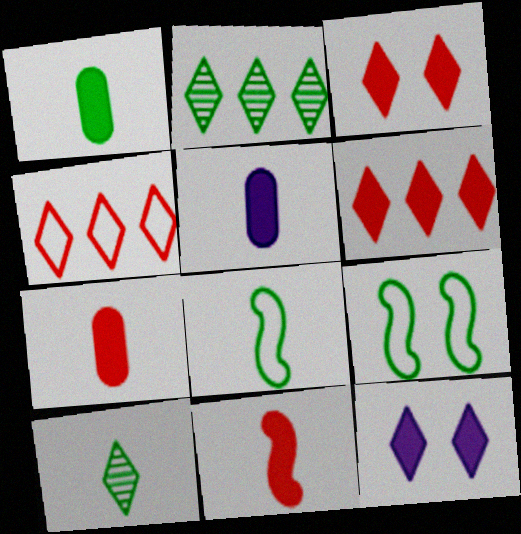[[1, 2, 9], 
[1, 5, 7], 
[1, 8, 10], 
[4, 10, 12]]